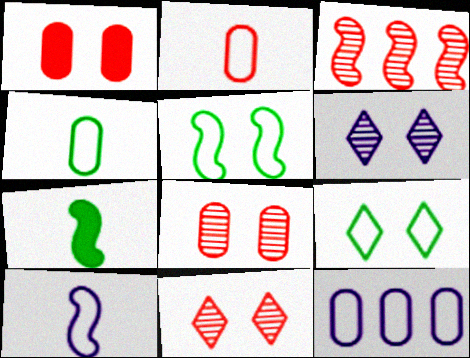[[1, 5, 6], 
[7, 11, 12]]